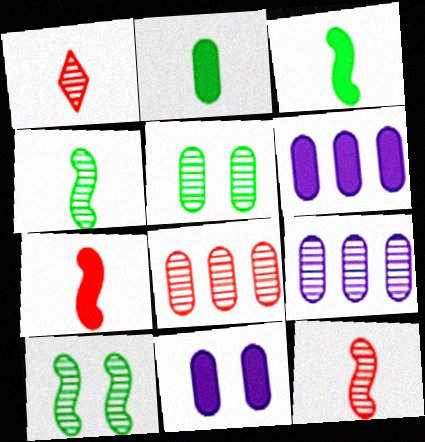[[1, 9, 10]]